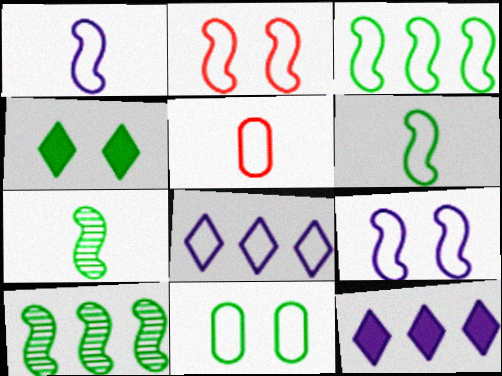[[1, 2, 3]]